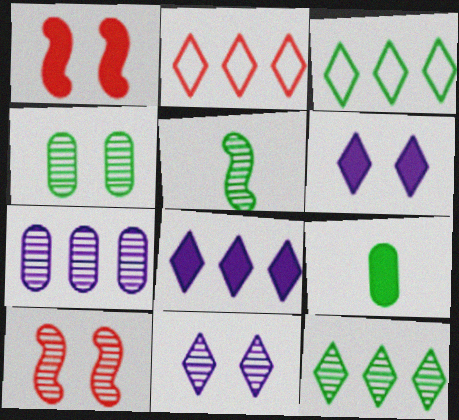[[1, 8, 9], 
[2, 8, 12], 
[4, 5, 12], 
[4, 10, 11]]